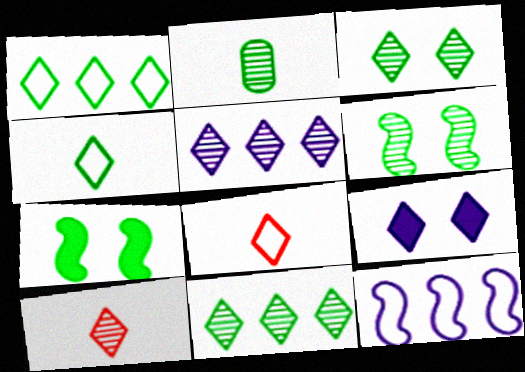[[1, 2, 7], 
[1, 9, 10], 
[2, 6, 11], 
[3, 5, 10], 
[8, 9, 11]]